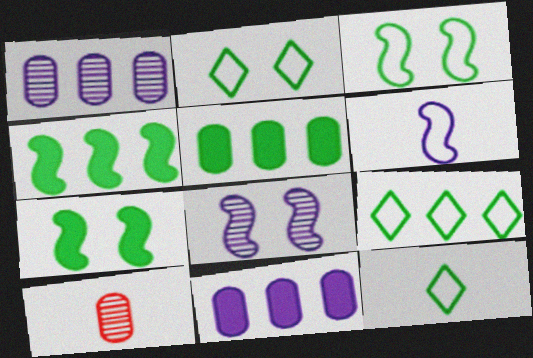[[2, 9, 12]]